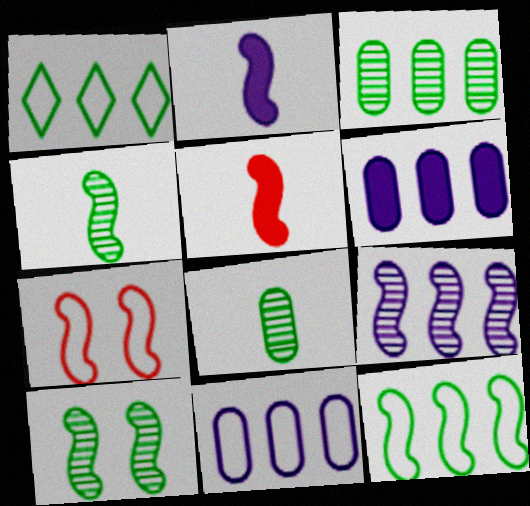[]